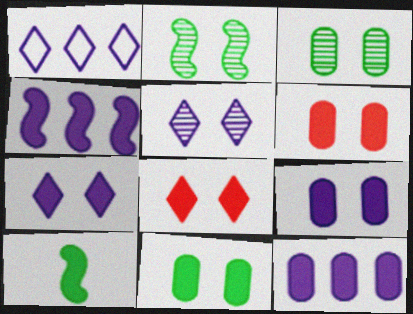[[6, 9, 11], 
[8, 10, 12]]